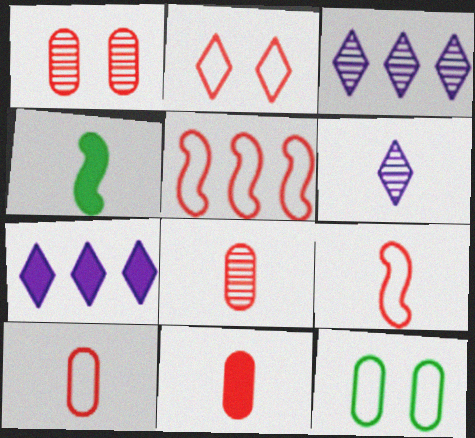[[2, 5, 10], 
[4, 6, 10], 
[8, 10, 11]]